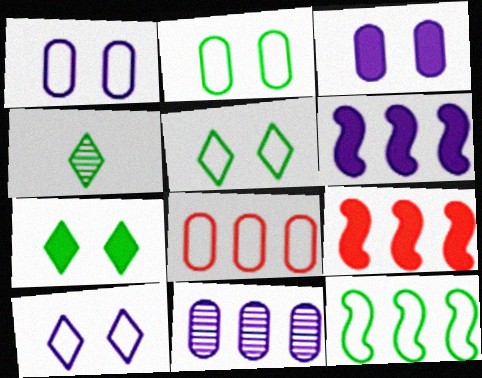[[1, 4, 9]]